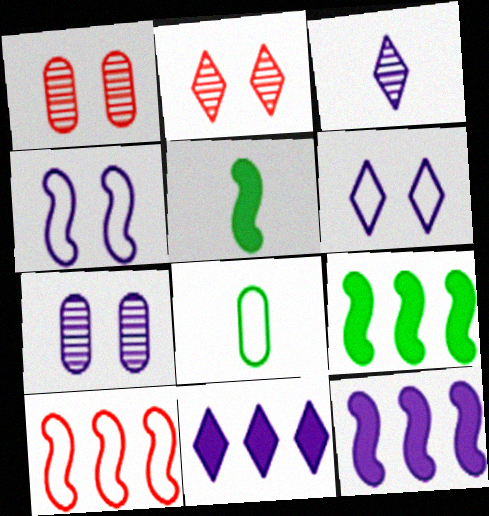[[2, 8, 12], 
[3, 6, 11], 
[6, 8, 10]]